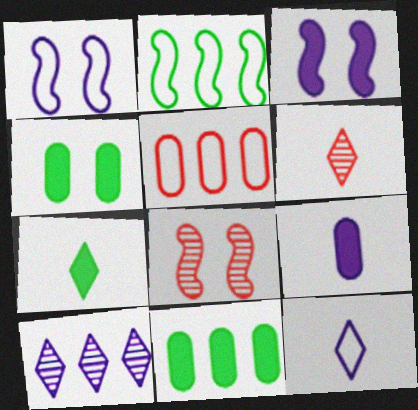[[1, 6, 11], 
[1, 9, 10], 
[6, 7, 12], 
[8, 11, 12]]